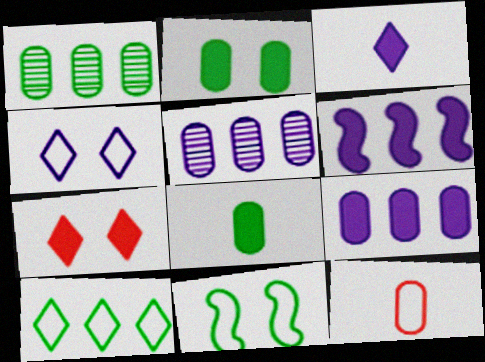[[2, 5, 12], 
[6, 7, 8]]